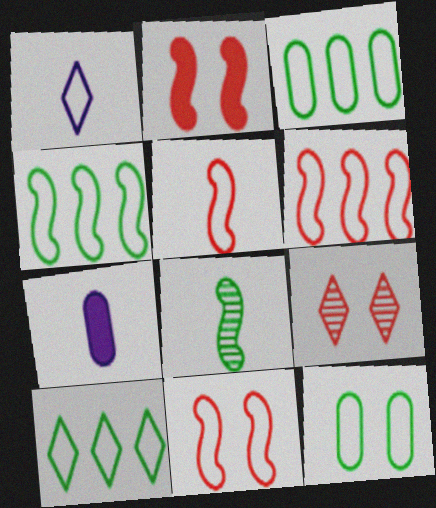[[1, 3, 11], 
[1, 6, 12], 
[3, 4, 10], 
[4, 7, 9], 
[5, 6, 11]]